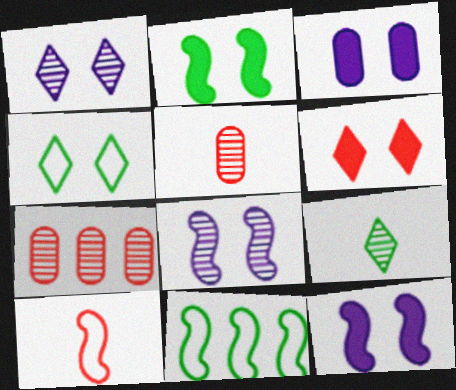[[1, 4, 6], 
[2, 3, 6], 
[6, 7, 10], 
[7, 8, 9]]